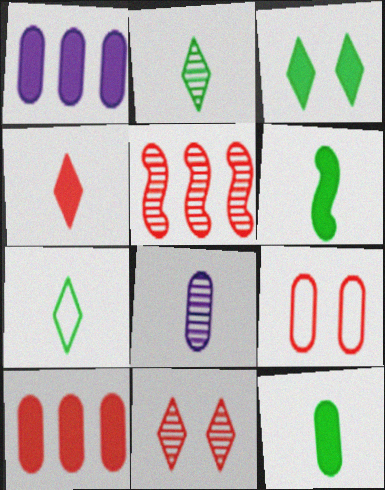[[4, 5, 9]]